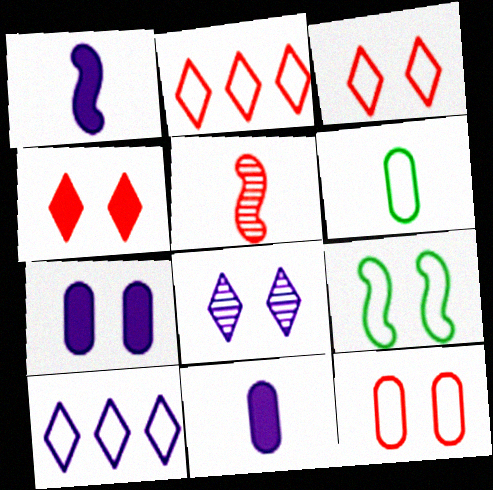[]